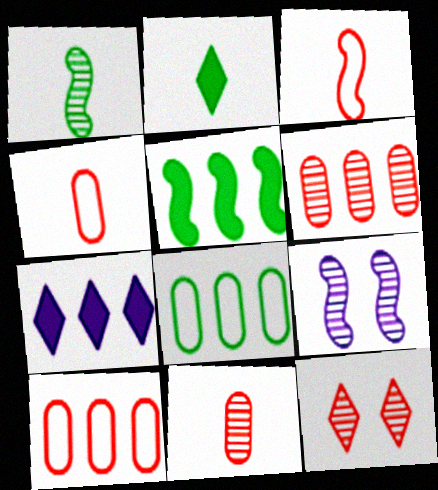[[2, 9, 10], 
[3, 5, 9]]